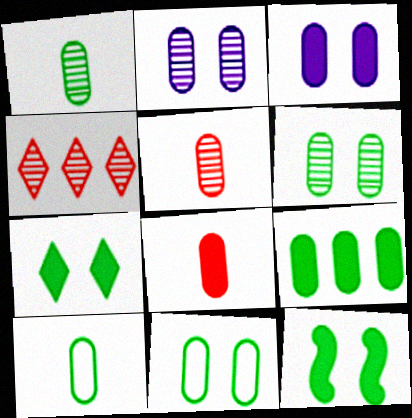[[1, 9, 11], 
[3, 8, 9], 
[6, 9, 10]]